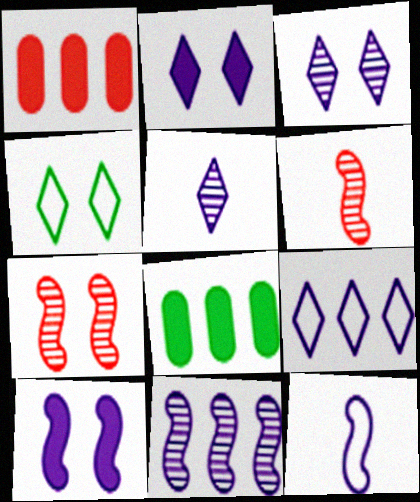[[2, 5, 9], 
[10, 11, 12]]